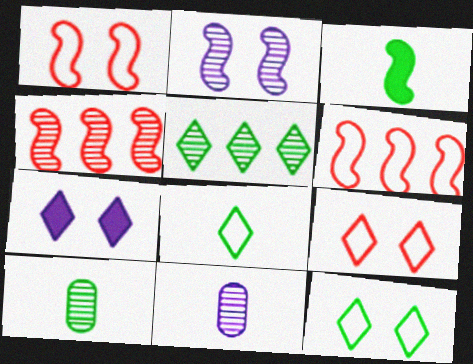[[2, 3, 6], 
[3, 8, 10], 
[6, 7, 10]]